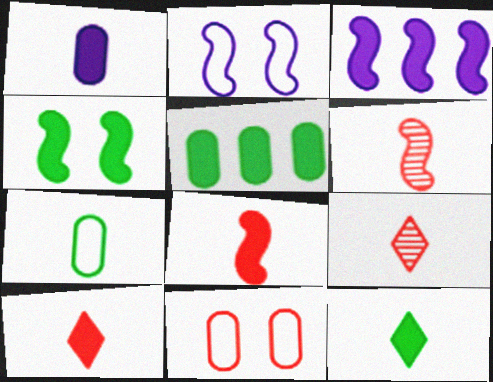[[1, 8, 12], 
[2, 5, 9], 
[3, 4, 8], 
[4, 5, 12]]